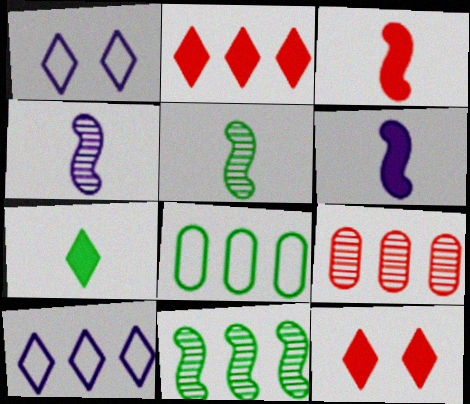[[4, 8, 12]]